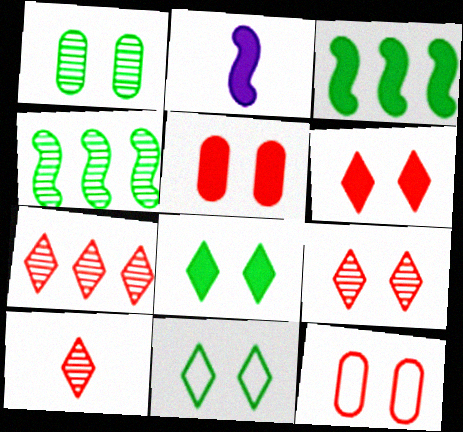[[7, 9, 10]]